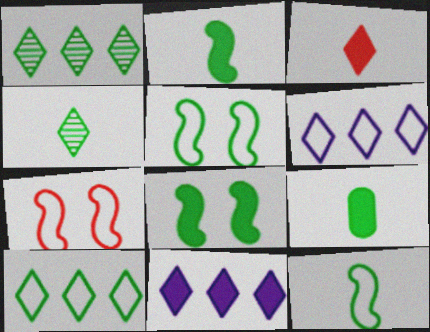[[1, 5, 9], 
[4, 9, 12]]